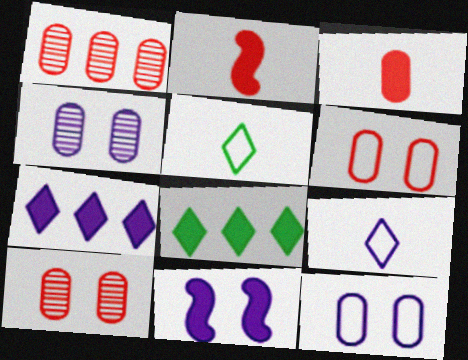[[1, 3, 6], 
[1, 5, 11], 
[3, 8, 11]]